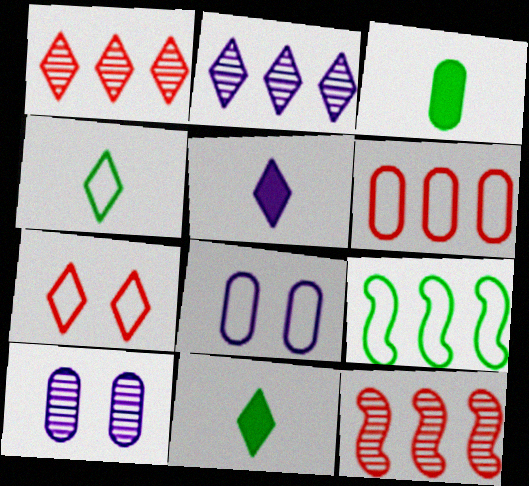[[2, 7, 11], 
[3, 6, 10], 
[8, 11, 12]]